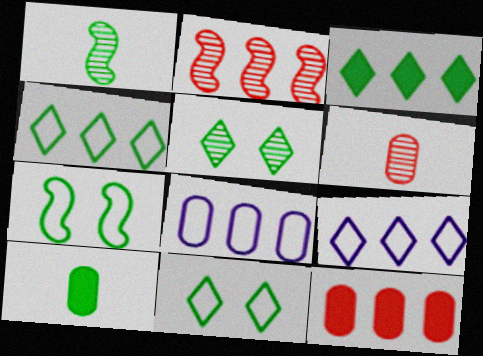[[2, 3, 8]]